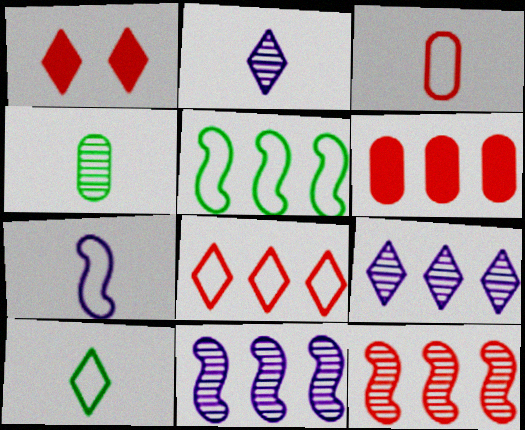[[1, 3, 12], 
[1, 9, 10], 
[3, 7, 10], 
[5, 6, 9], 
[6, 8, 12]]